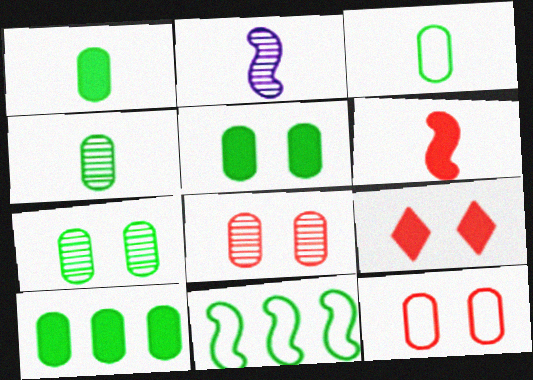[[1, 3, 4], 
[1, 5, 10], 
[3, 7, 10]]